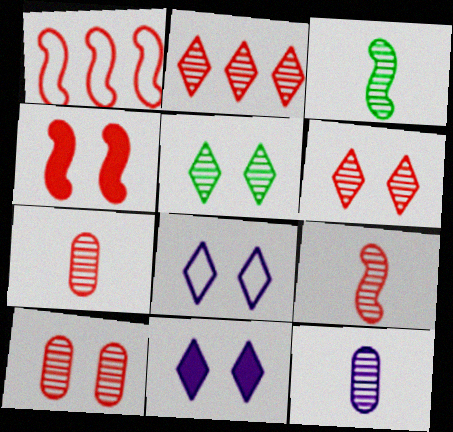[[1, 4, 9], 
[2, 9, 10]]